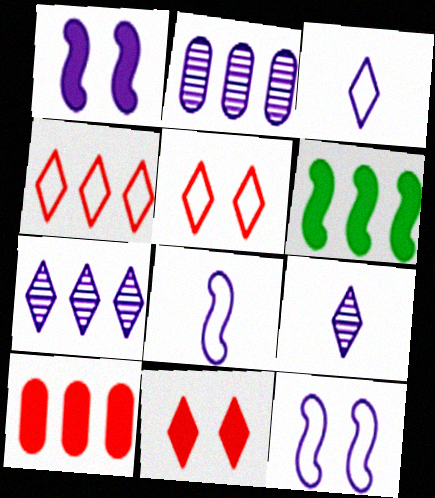[[1, 2, 3], 
[2, 4, 6]]